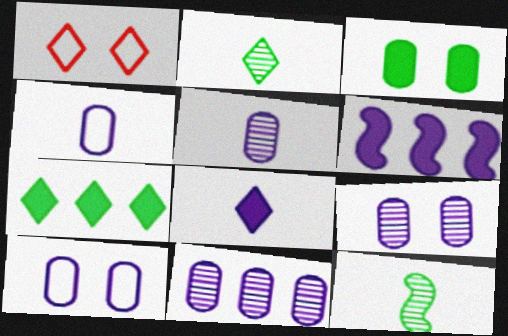[[5, 9, 11]]